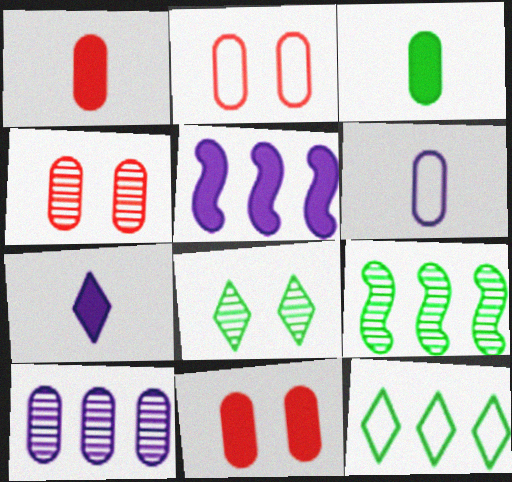[[2, 3, 10], 
[2, 4, 11], 
[2, 7, 9]]